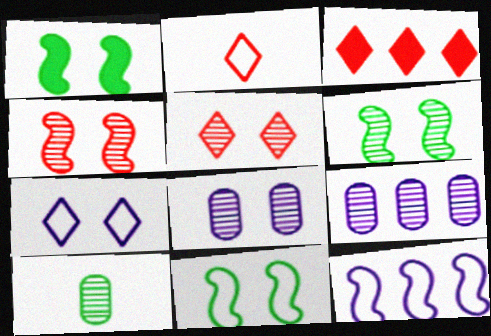[[1, 2, 9], 
[1, 6, 11], 
[2, 3, 5], 
[5, 6, 8]]